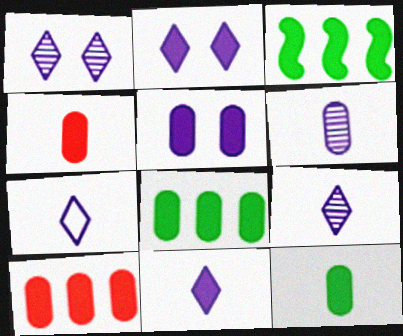[[2, 3, 4], 
[4, 5, 8], 
[5, 10, 12], 
[7, 9, 11]]